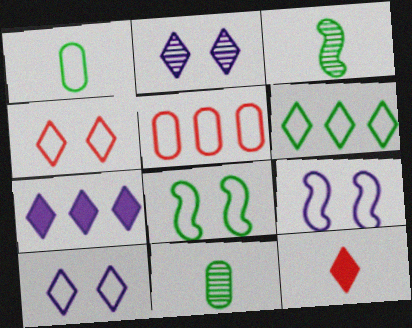[[1, 6, 8], 
[2, 6, 12]]